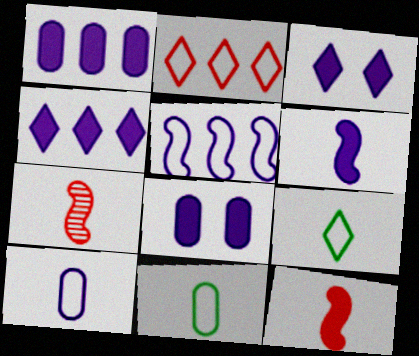[[1, 3, 6], 
[4, 6, 8]]